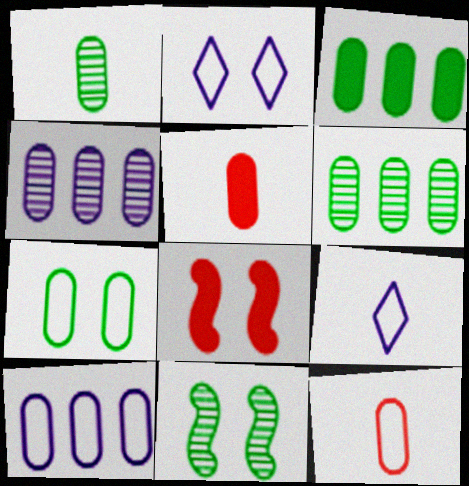[[1, 3, 7], 
[4, 5, 7], 
[6, 8, 9], 
[7, 10, 12]]